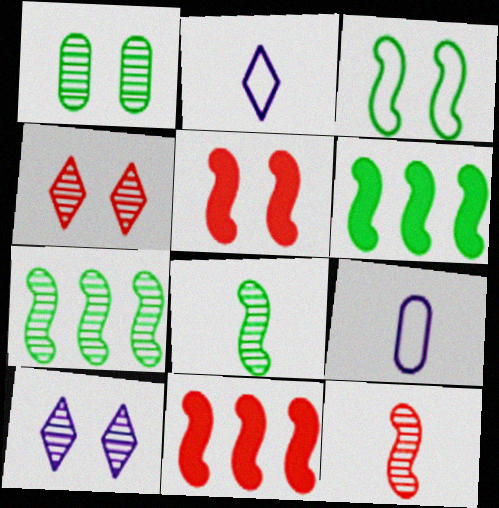[[1, 2, 11], 
[3, 6, 8], 
[4, 6, 9]]